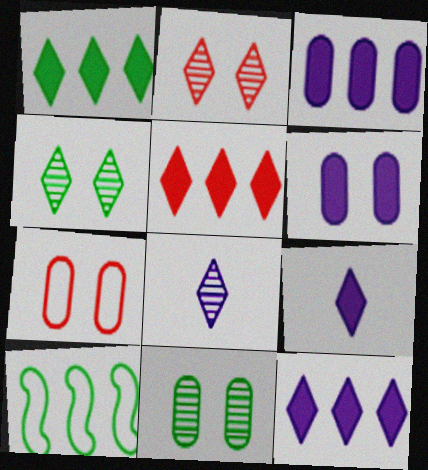[[1, 5, 12], 
[6, 7, 11]]